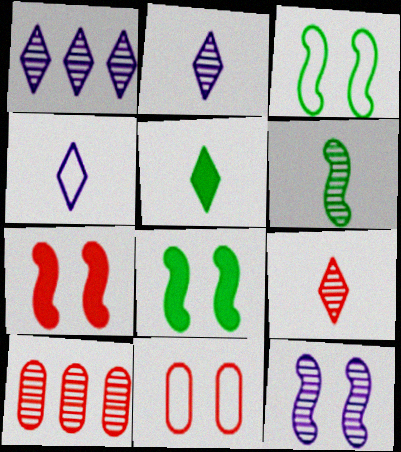[[3, 7, 12], 
[4, 5, 9], 
[4, 8, 10]]